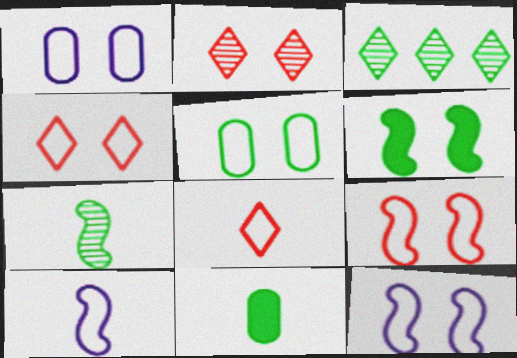[[1, 2, 6], 
[4, 5, 12]]